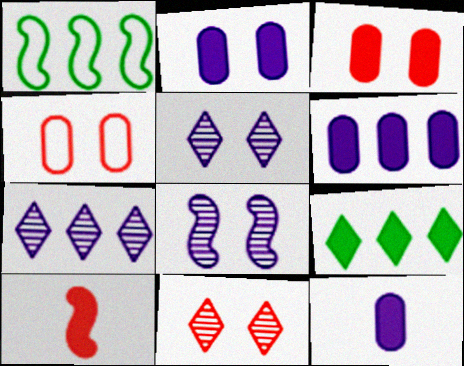[[1, 8, 10], 
[1, 11, 12], 
[2, 6, 12], 
[2, 9, 10]]